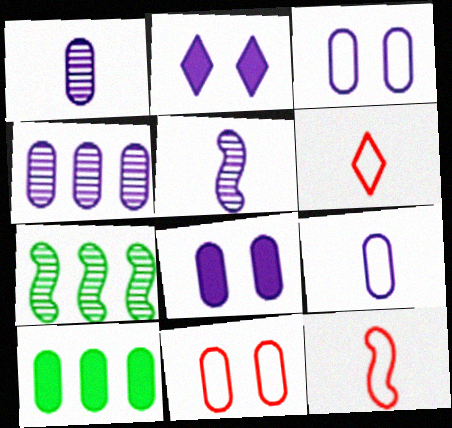[[1, 10, 11], 
[4, 8, 9], 
[6, 7, 8]]